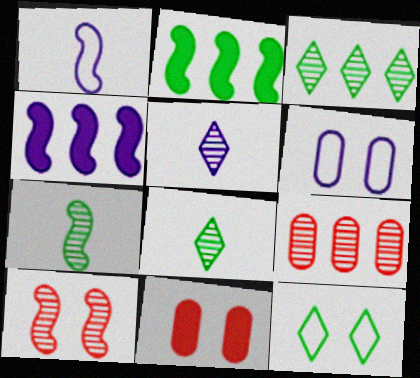[[1, 2, 10], 
[1, 3, 11], 
[4, 5, 6]]